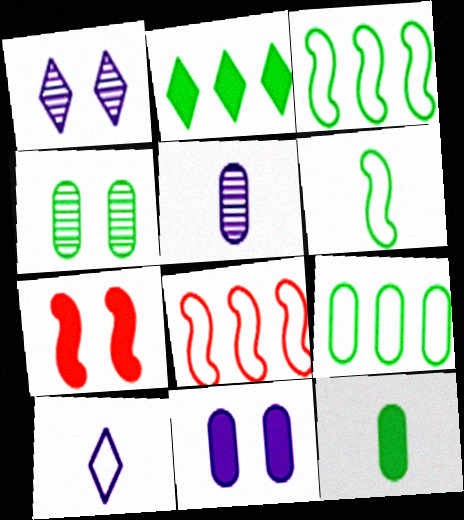[[1, 8, 12], 
[2, 4, 6], 
[4, 9, 12]]